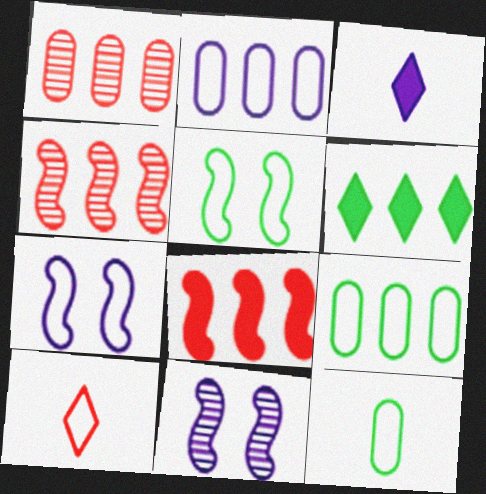[[1, 3, 5], 
[2, 3, 11], 
[2, 4, 6], 
[2, 5, 10], 
[7, 9, 10]]